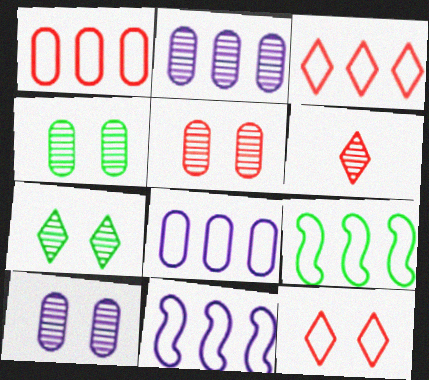[[3, 8, 9], 
[4, 5, 10]]